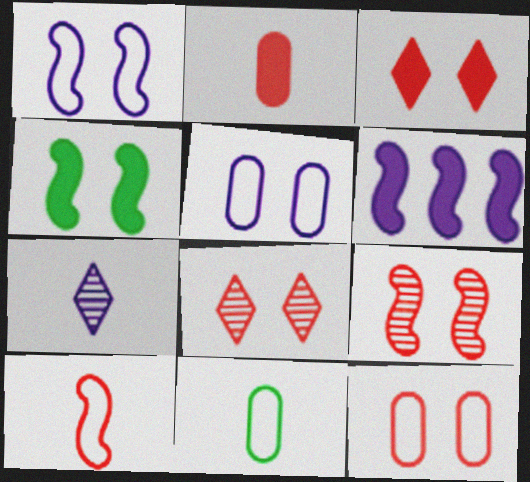[[1, 4, 9], 
[3, 9, 12], 
[4, 5, 8], 
[5, 6, 7], 
[6, 8, 11]]